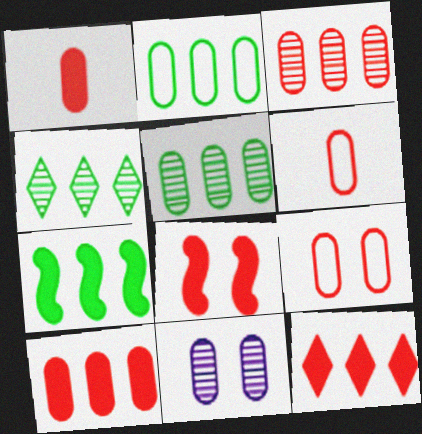[[1, 2, 11], 
[1, 3, 9], 
[1, 8, 12], 
[2, 4, 7]]